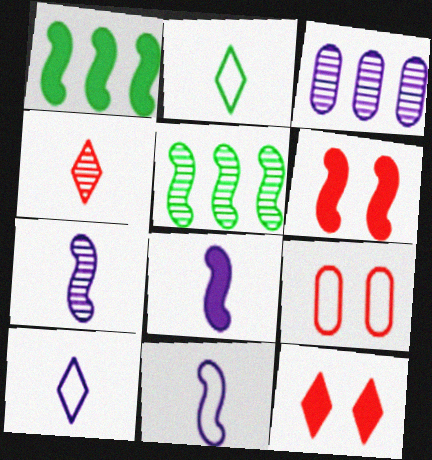[[1, 6, 8], 
[2, 3, 6], 
[5, 6, 11], 
[7, 8, 11]]